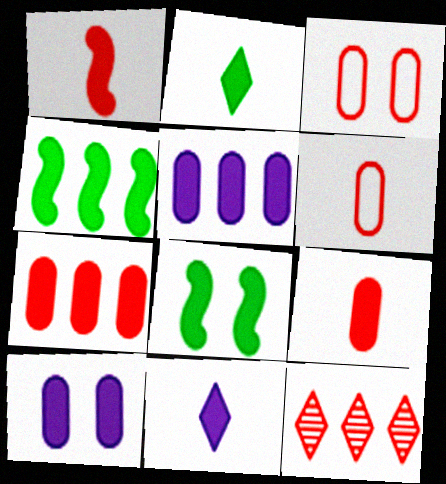[[1, 3, 12], 
[7, 8, 11]]